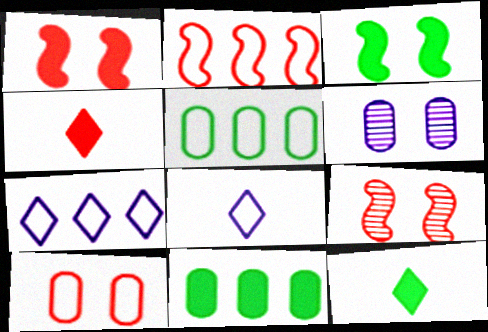[[2, 5, 7], 
[2, 6, 12], 
[3, 11, 12], 
[8, 9, 11]]